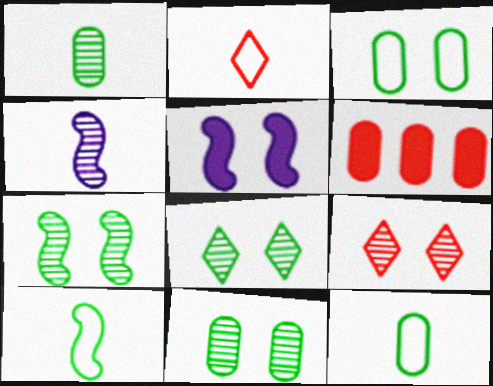[[3, 5, 9], 
[7, 8, 11]]